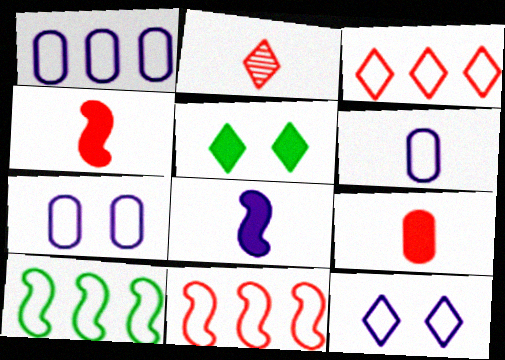[[1, 3, 10], 
[1, 6, 7]]